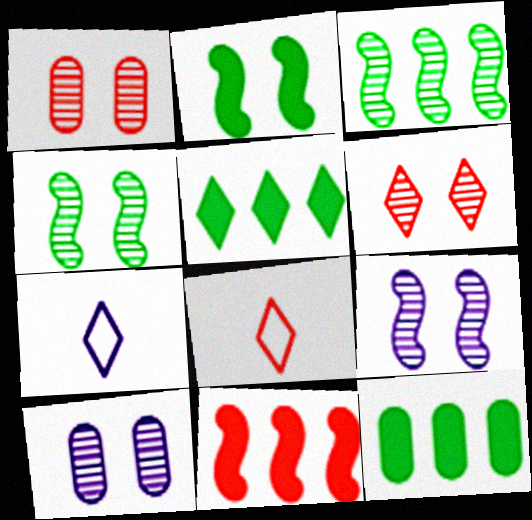[[1, 8, 11], 
[4, 6, 10], 
[5, 6, 7], 
[8, 9, 12]]